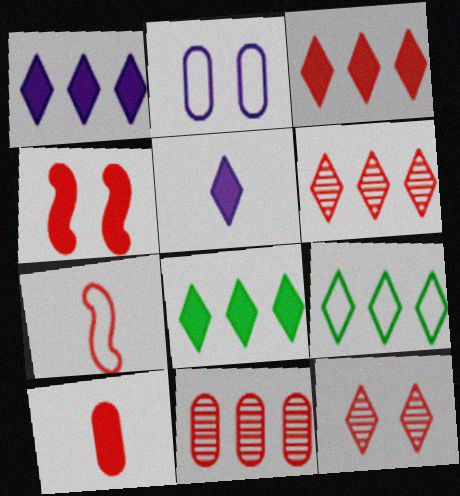[[1, 3, 8], 
[1, 6, 9], 
[2, 7, 9], 
[3, 4, 10], 
[5, 9, 12]]